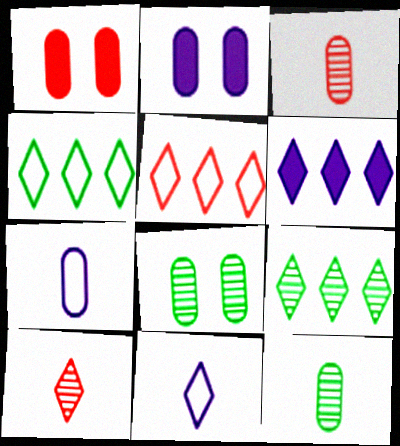[[5, 6, 9]]